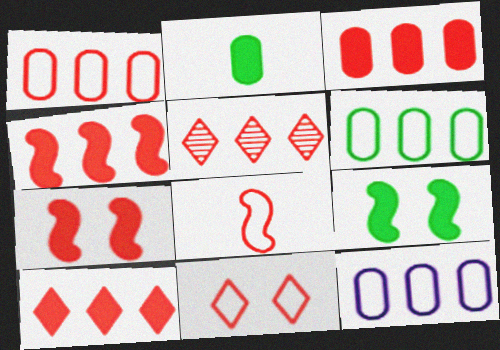[[1, 4, 5], 
[1, 6, 12], 
[1, 8, 11], 
[3, 4, 10]]